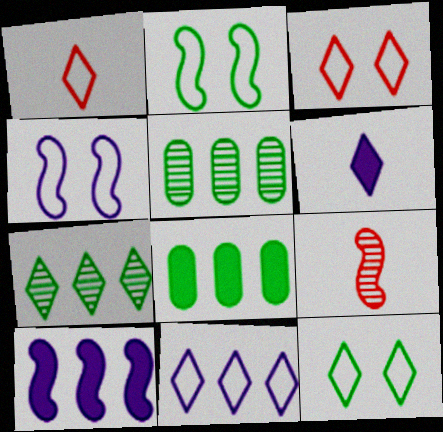[[1, 11, 12], 
[2, 9, 10], 
[3, 6, 7]]